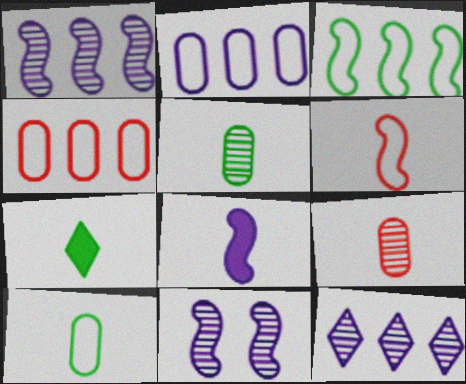[[4, 7, 11]]